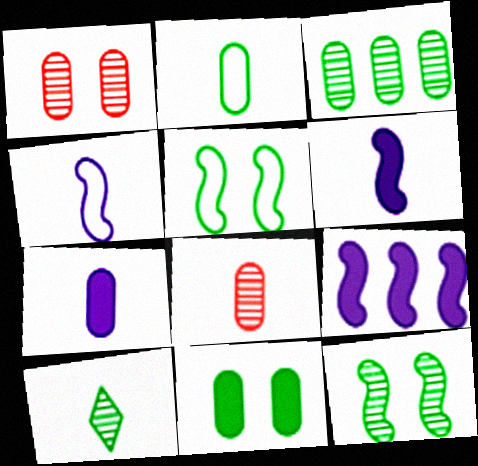[[2, 3, 11], 
[2, 7, 8], 
[3, 10, 12]]